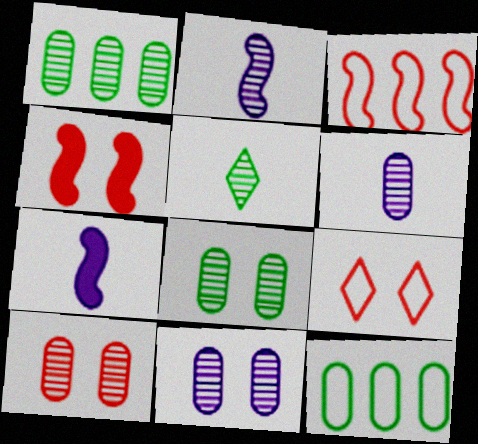[[1, 6, 10], 
[1, 7, 9], 
[4, 9, 10], 
[8, 10, 11]]